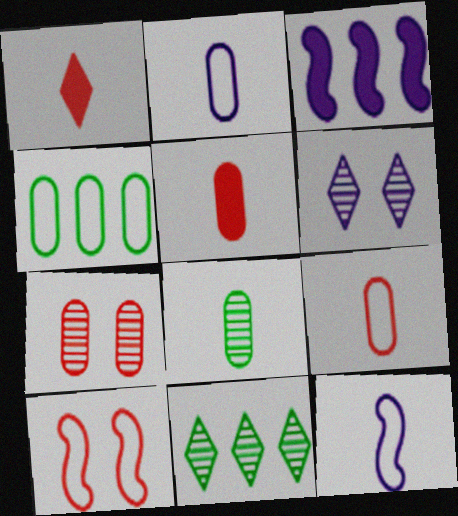[[1, 8, 12], 
[2, 3, 6], 
[2, 5, 8]]